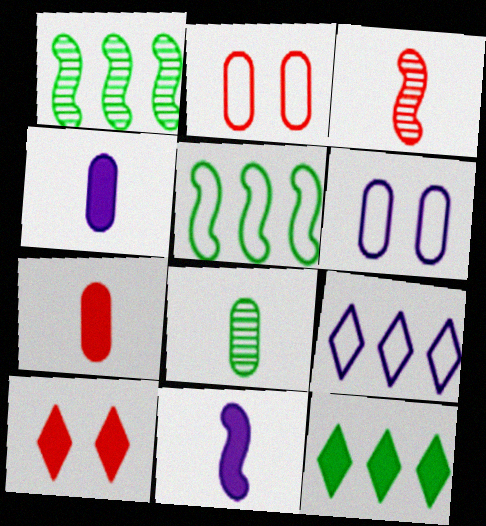[[3, 6, 12]]